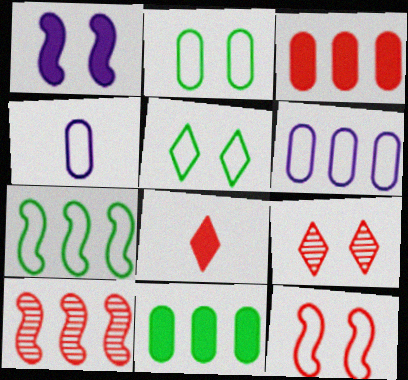[[1, 2, 9], 
[1, 8, 11]]